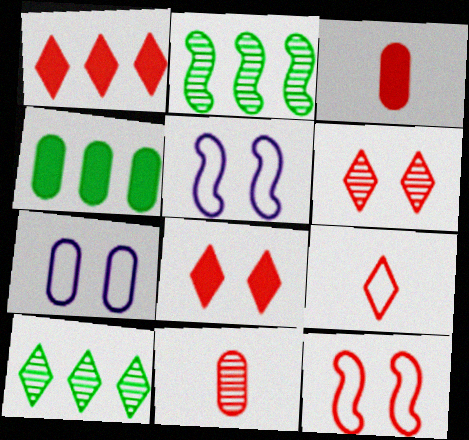[[1, 6, 9], 
[1, 11, 12], 
[3, 5, 10], 
[4, 7, 11]]